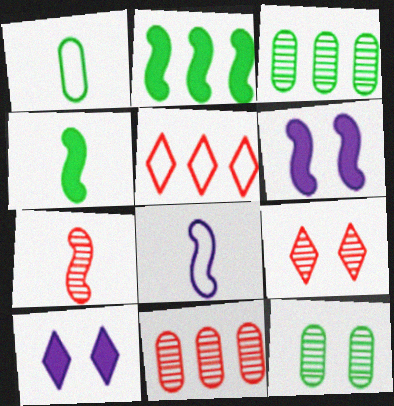[[4, 7, 8], 
[7, 9, 11]]